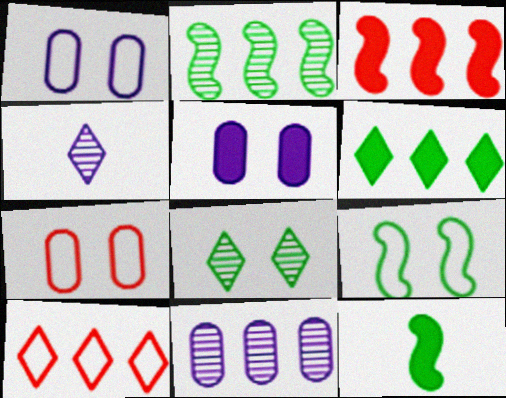[[2, 9, 12]]